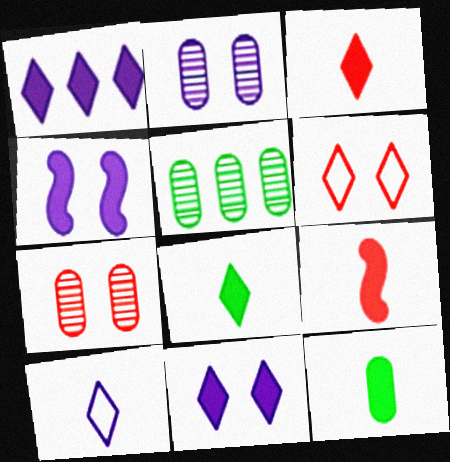[]